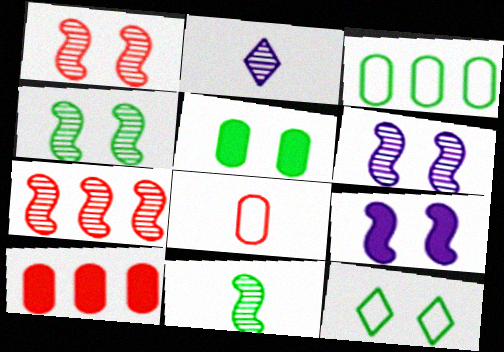[[1, 4, 6], 
[4, 5, 12], 
[6, 7, 11]]